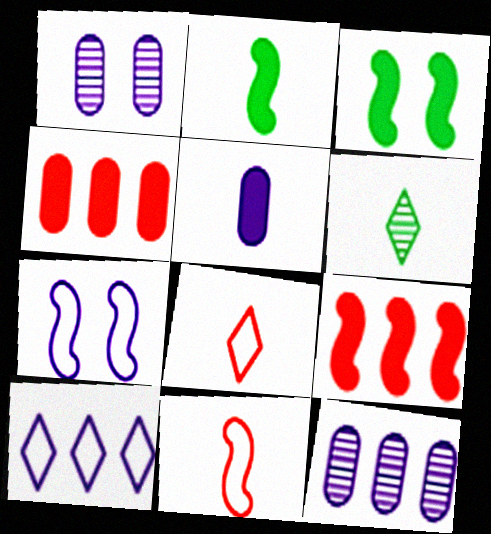[[3, 8, 12], 
[4, 6, 7], 
[5, 6, 11]]